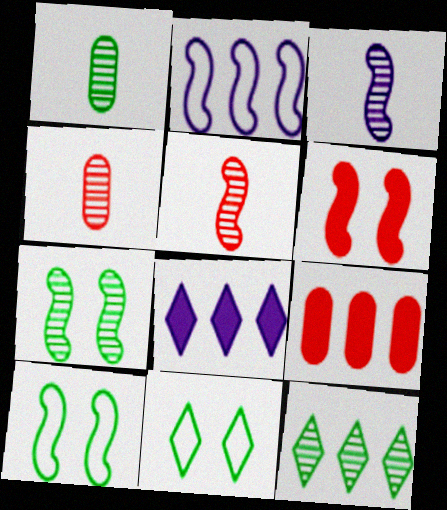[[1, 7, 12], 
[2, 9, 12], 
[3, 9, 11], 
[4, 8, 10]]